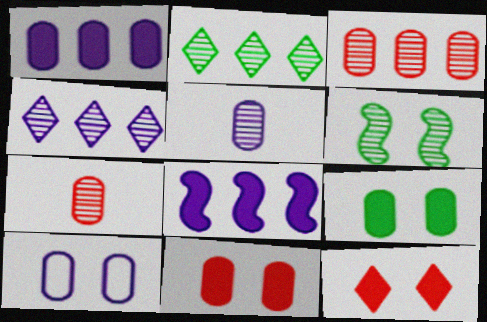[[1, 5, 10], 
[4, 6, 7], 
[6, 10, 12]]